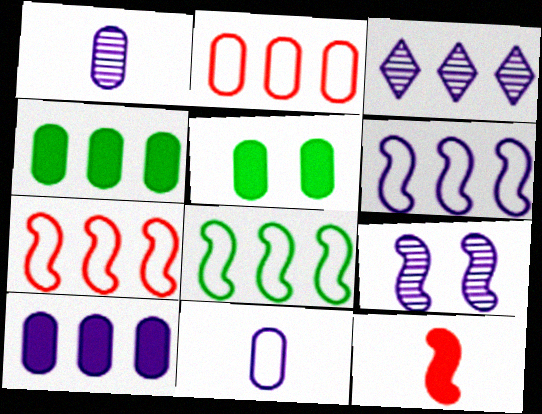[[1, 2, 5], 
[1, 3, 9], 
[3, 4, 7], 
[3, 6, 10], 
[6, 7, 8], 
[8, 9, 12]]